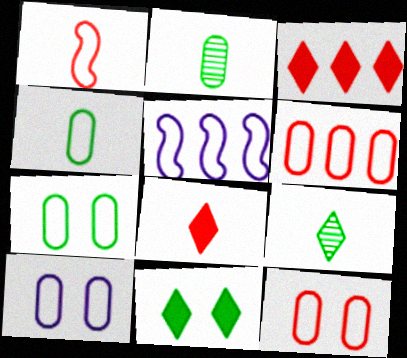[[4, 6, 10], 
[7, 10, 12]]